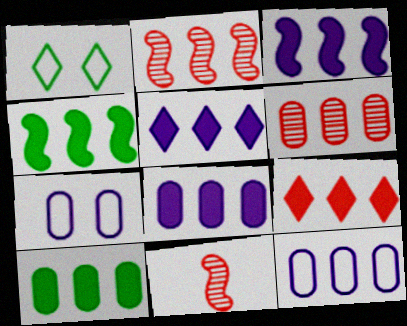[[1, 8, 11], 
[3, 5, 8], 
[3, 9, 10], 
[4, 8, 9], 
[6, 10, 12]]